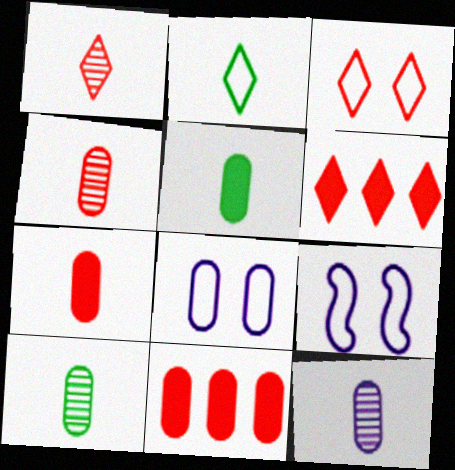[[1, 3, 6], 
[4, 10, 12], 
[6, 9, 10], 
[8, 10, 11]]